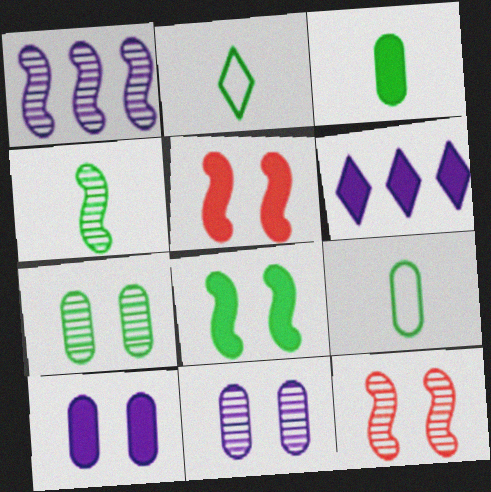[[1, 4, 12], 
[2, 3, 4], 
[3, 5, 6], 
[6, 9, 12]]